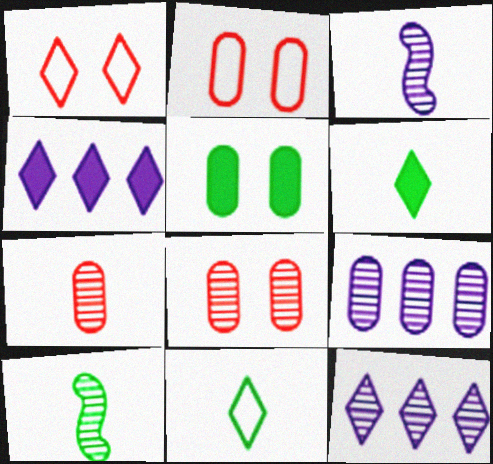[[1, 6, 12], 
[2, 4, 10], 
[8, 10, 12]]